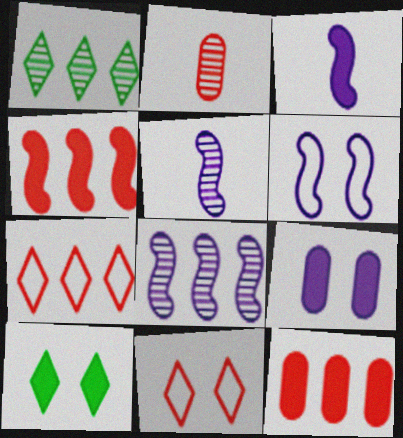[[2, 4, 11], 
[3, 6, 8], 
[3, 10, 12]]